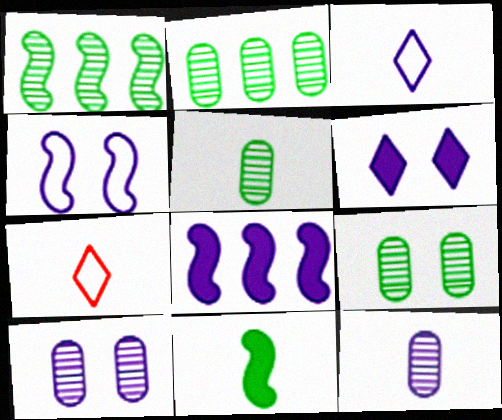[[2, 5, 9], 
[3, 8, 10], 
[4, 6, 10], 
[7, 8, 9], 
[7, 11, 12]]